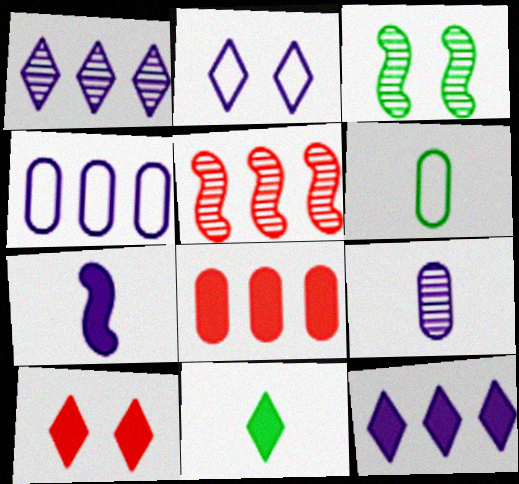[[10, 11, 12]]